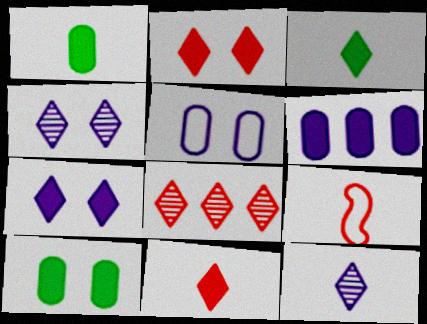[[1, 9, 12]]